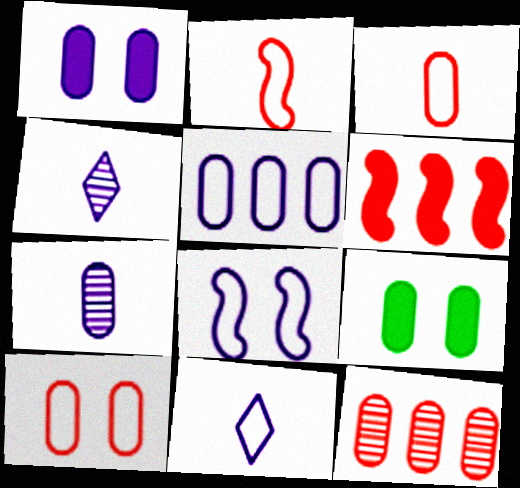[[1, 5, 7], 
[5, 8, 11]]